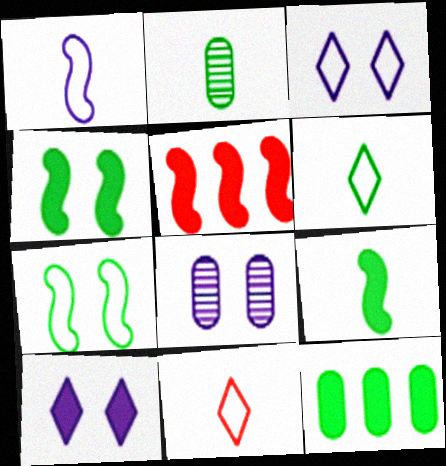[[2, 3, 5], 
[2, 6, 9], 
[5, 6, 8]]